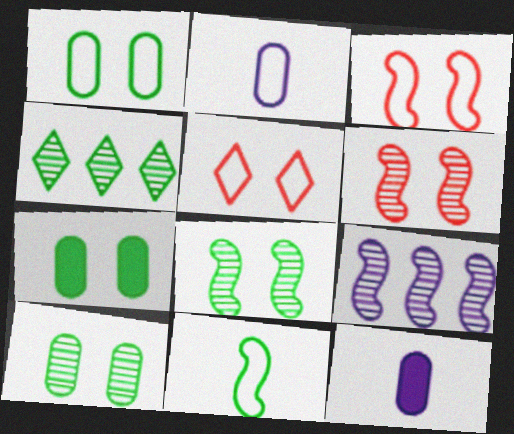[[1, 7, 10], 
[3, 4, 12], 
[4, 7, 11]]